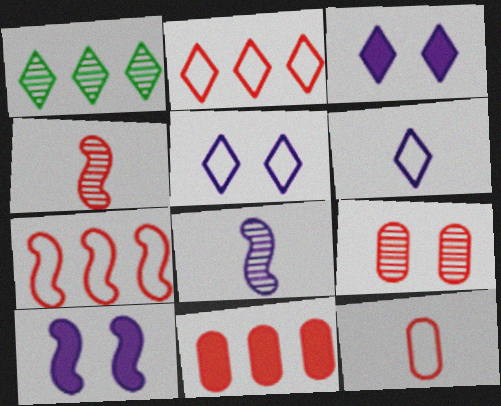[[1, 8, 9], 
[1, 10, 12], 
[9, 11, 12]]